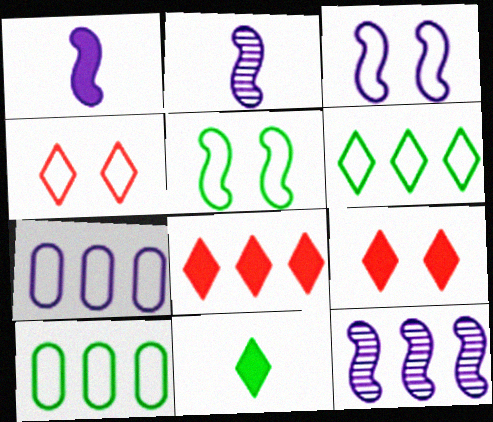[[1, 3, 12], 
[2, 9, 10], 
[8, 10, 12]]